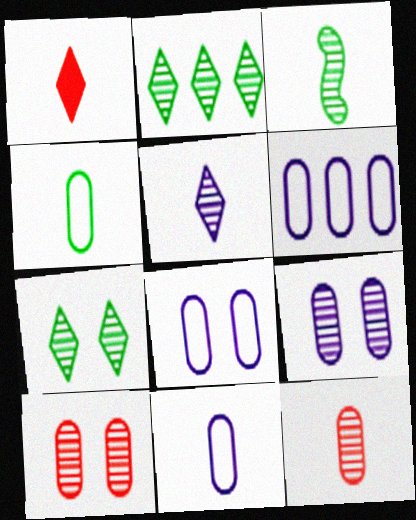[[1, 3, 11], 
[3, 5, 12], 
[6, 8, 11]]